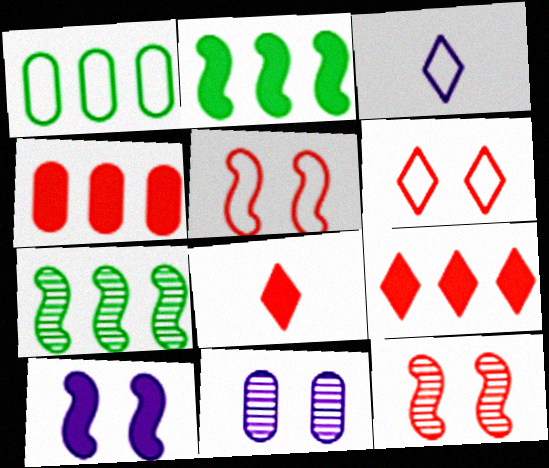[[1, 3, 5]]